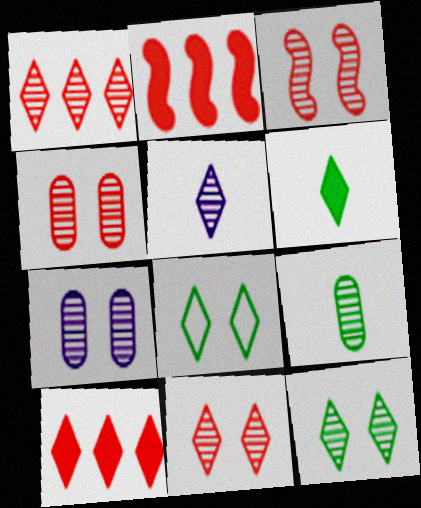[[1, 5, 12], 
[3, 4, 11], 
[3, 7, 12], 
[5, 8, 10]]